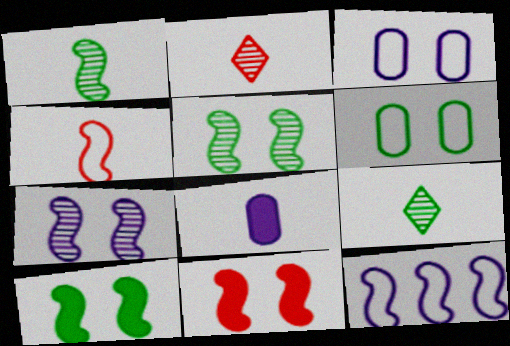[[1, 11, 12], 
[4, 8, 9]]